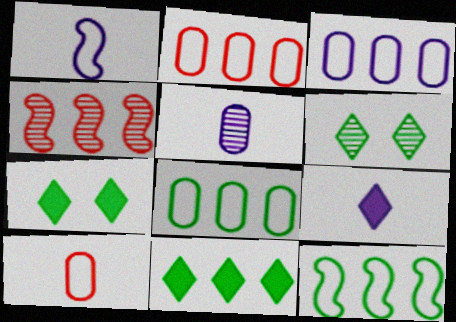[[1, 5, 9], 
[2, 3, 8], 
[3, 4, 11], 
[4, 5, 6]]